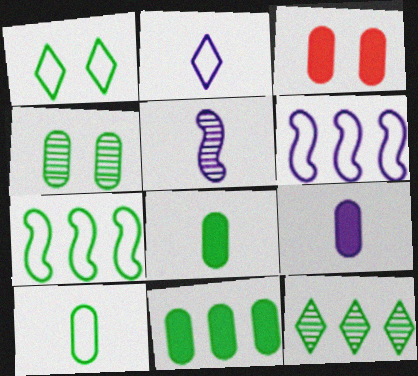[[1, 7, 10], 
[2, 5, 9], 
[3, 9, 11], 
[4, 10, 11], 
[7, 11, 12]]